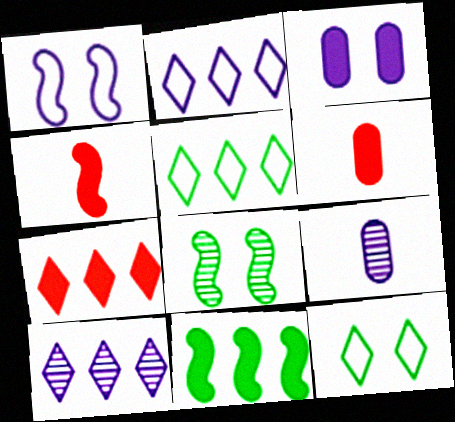[[2, 6, 8], 
[5, 7, 10]]